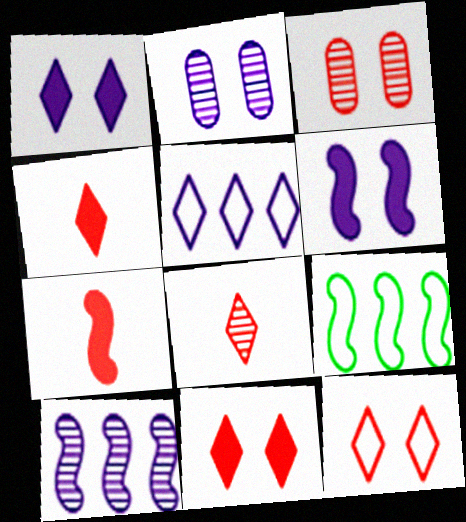[[2, 4, 9]]